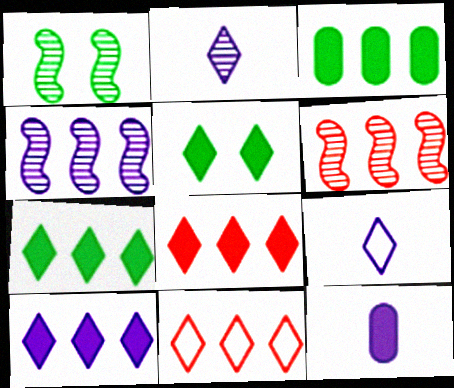[[1, 11, 12], 
[2, 5, 11], 
[3, 4, 11], 
[7, 8, 10]]